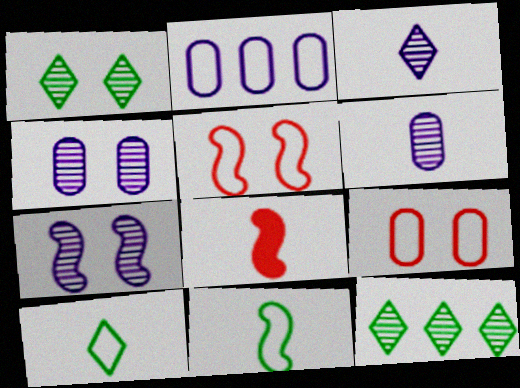[[1, 2, 8], 
[2, 5, 10], 
[6, 8, 10]]